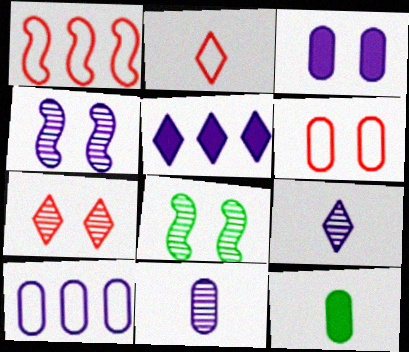[[1, 2, 6], 
[3, 10, 11]]